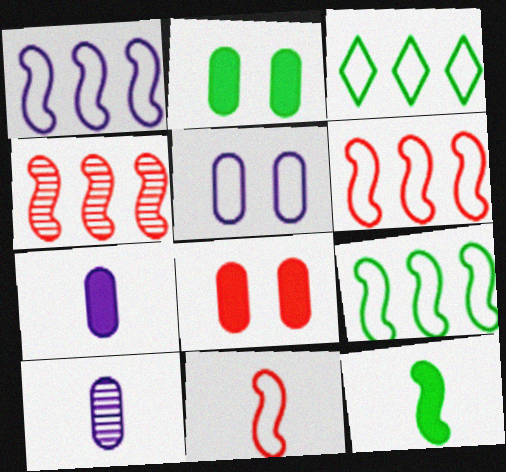[[1, 6, 9], 
[3, 5, 11]]